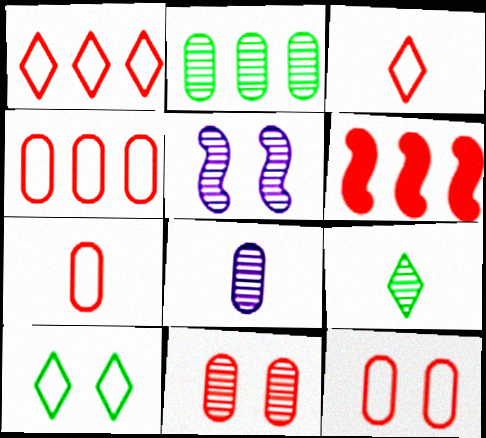[[2, 8, 11], 
[3, 6, 11], 
[4, 7, 12], 
[6, 8, 10]]